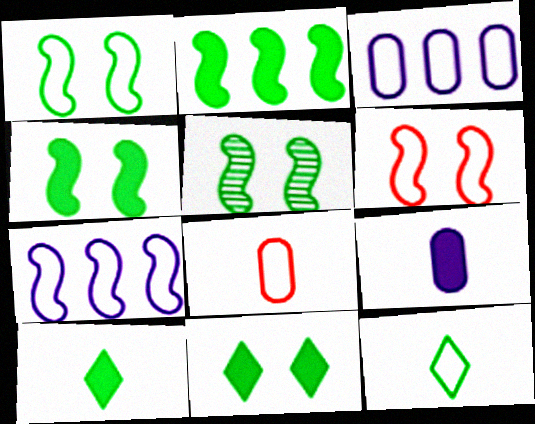[[1, 4, 5], 
[3, 6, 12]]